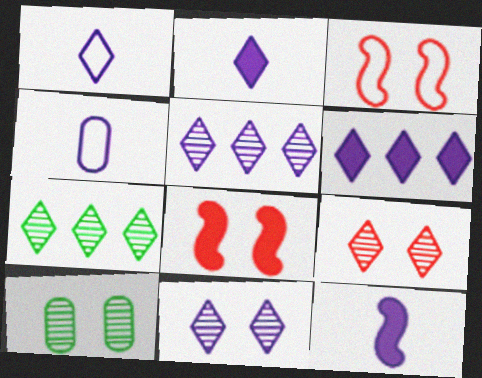[[1, 6, 11], 
[4, 7, 8]]